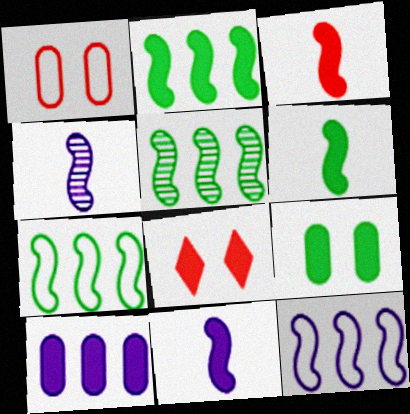[[2, 5, 7], 
[3, 6, 11], 
[6, 8, 10]]